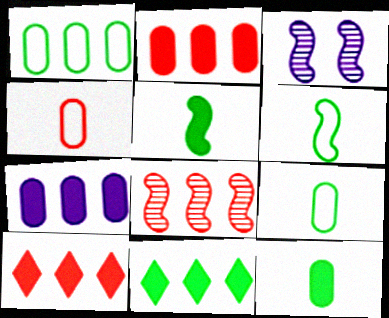[[3, 4, 11], 
[3, 9, 10]]